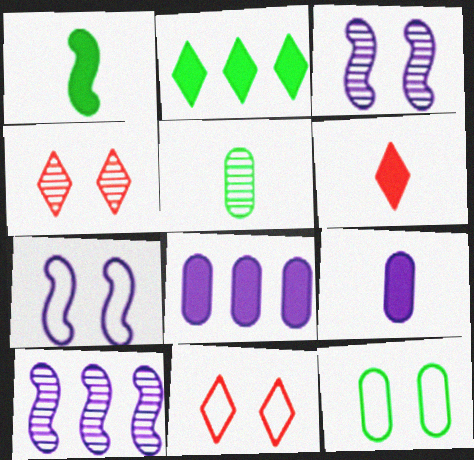[[1, 6, 9], 
[4, 5, 10], 
[6, 10, 12], 
[7, 11, 12]]